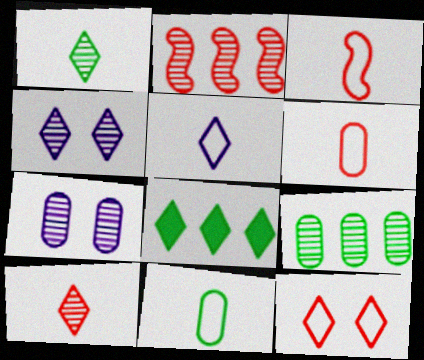[[1, 2, 7], 
[3, 5, 11], 
[3, 7, 8]]